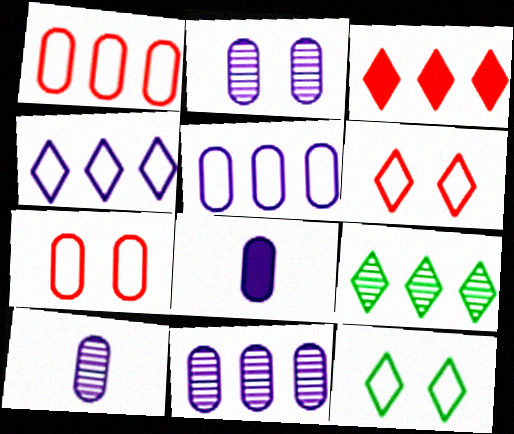[[2, 5, 8], 
[2, 10, 11], 
[3, 4, 9]]